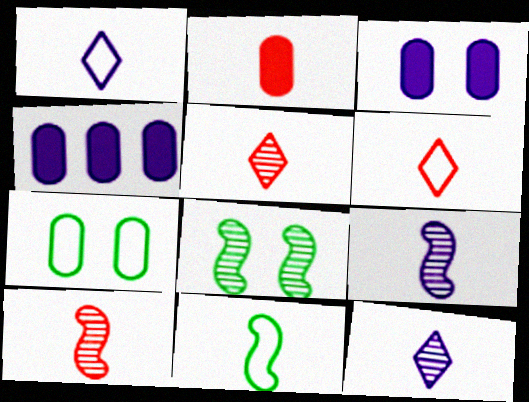[[2, 6, 10], 
[2, 11, 12], 
[4, 6, 8]]